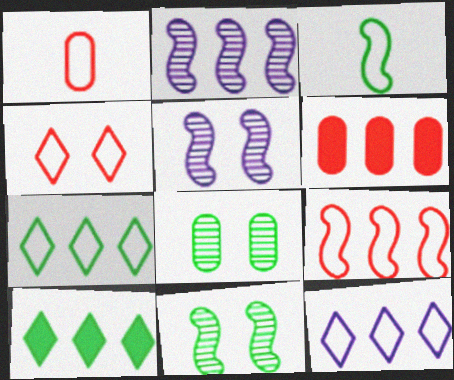[[1, 4, 9], 
[1, 5, 10], 
[2, 6, 7], 
[3, 8, 10]]